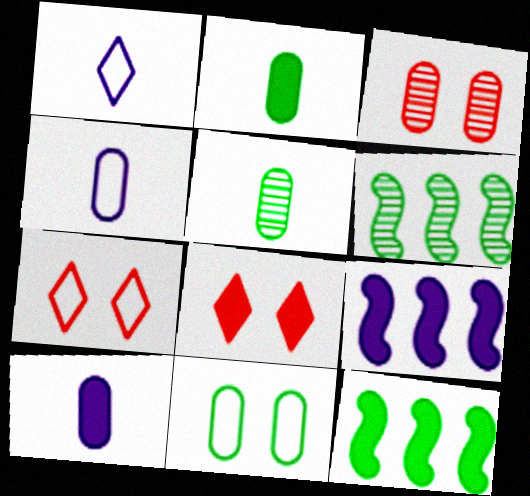[[1, 3, 12], 
[2, 8, 9], 
[4, 6, 8], 
[5, 7, 9], 
[6, 7, 10], 
[8, 10, 12]]